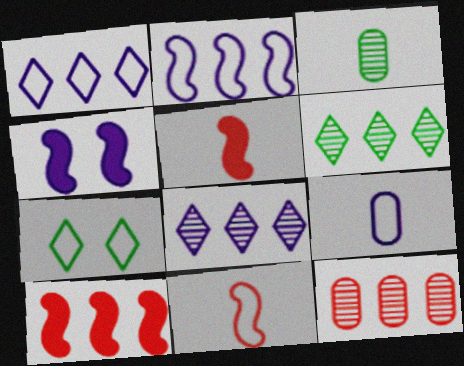[[4, 8, 9]]